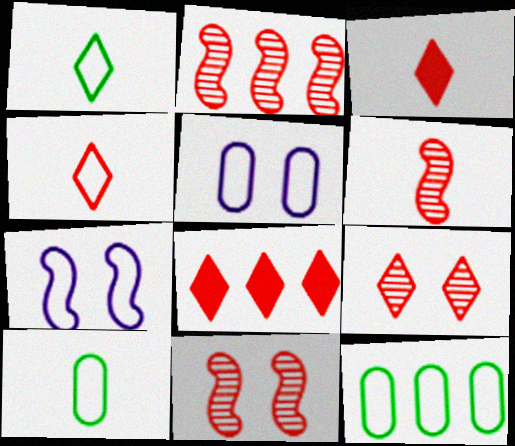[[2, 6, 11], 
[4, 7, 12], 
[4, 8, 9]]